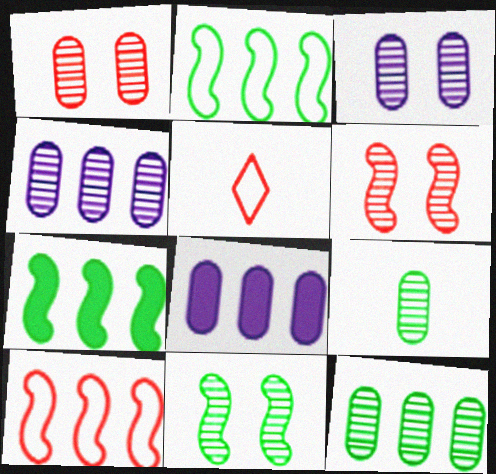[[1, 4, 9], 
[3, 5, 7], 
[5, 8, 11]]